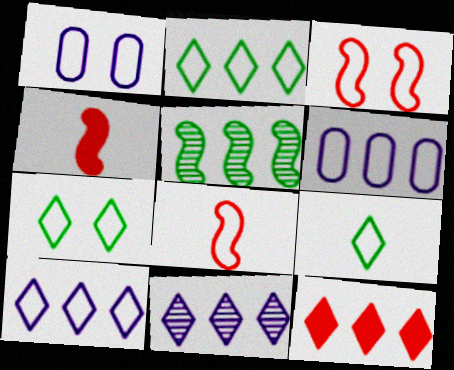[[1, 2, 8], 
[1, 3, 7], 
[2, 7, 9], 
[2, 11, 12], 
[3, 6, 9], 
[5, 6, 12], 
[6, 7, 8]]